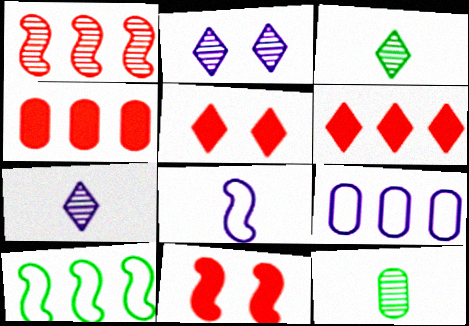[[1, 2, 12], 
[3, 9, 11]]